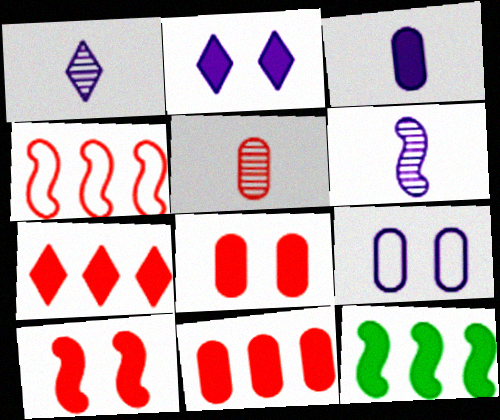[]